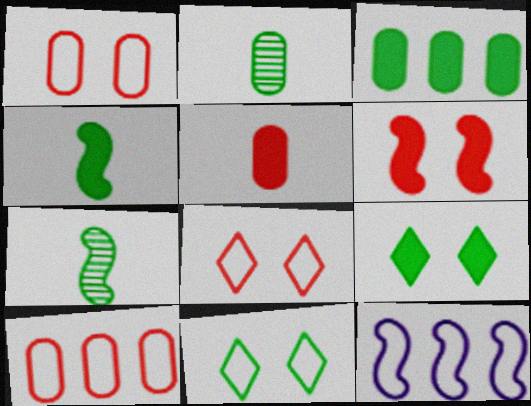[[3, 4, 9], 
[3, 7, 11], 
[6, 7, 12]]